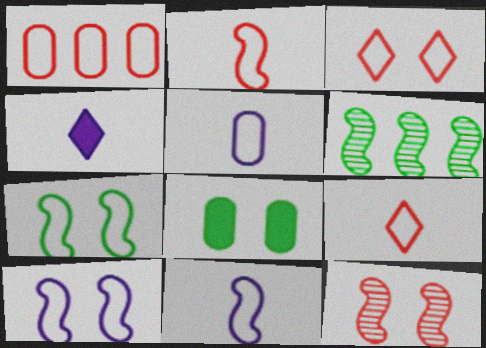[[1, 2, 3]]